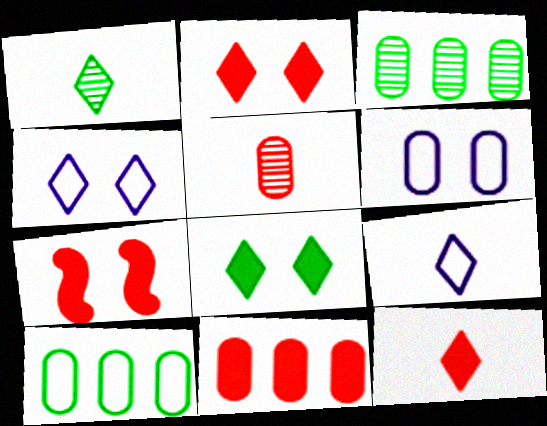[[1, 9, 12], 
[3, 7, 9], 
[7, 11, 12]]